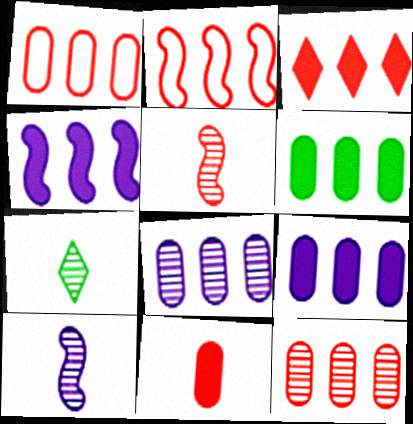[[1, 6, 8], 
[2, 3, 12], 
[3, 4, 6]]